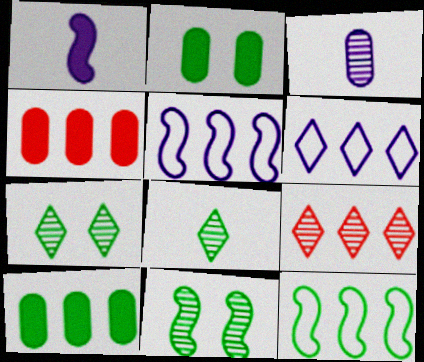[[2, 8, 12], 
[3, 9, 11], 
[5, 9, 10]]